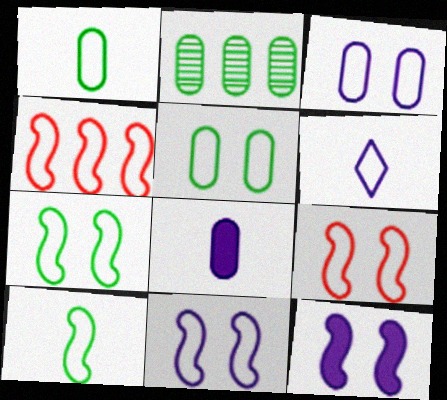[[4, 5, 6], 
[4, 10, 11], 
[7, 9, 11]]